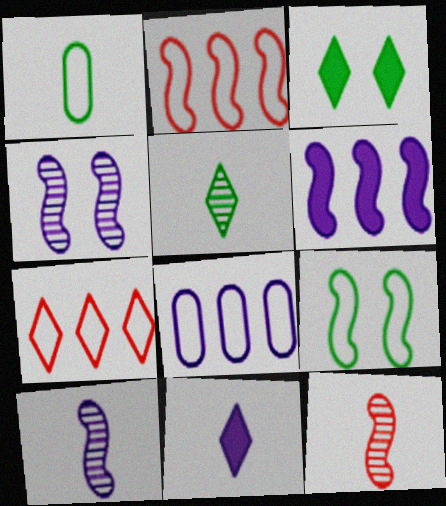[[1, 11, 12], 
[3, 8, 12], 
[4, 8, 11], 
[6, 9, 12]]